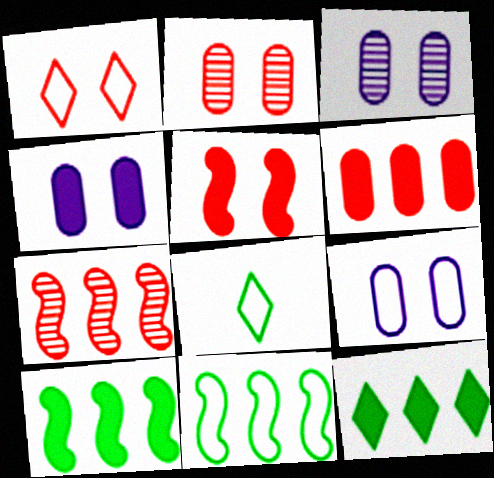[[1, 2, 5], 
[3, 4, 9], 
[4, 7, 8]]